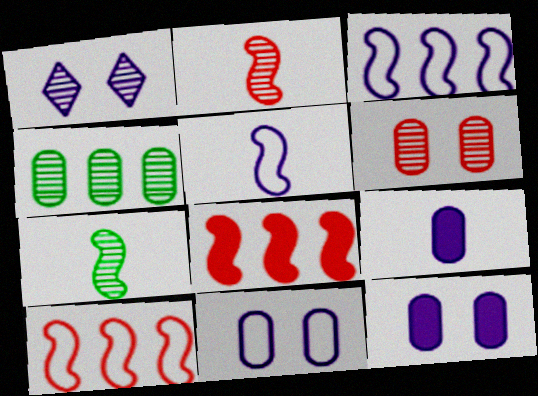[[1, 2, 4], 
[1, 3, 9]]